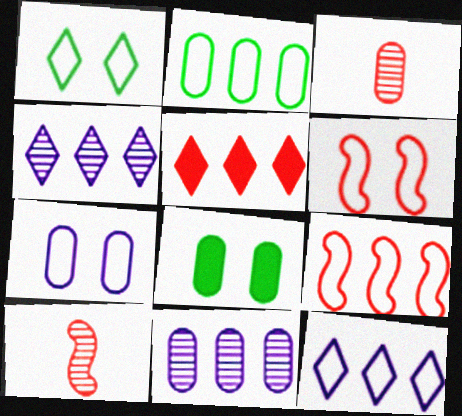[[1, 6, 7], 
[2, 9, 12], 
[3, 5, 6], 
[8, 10, 12]]